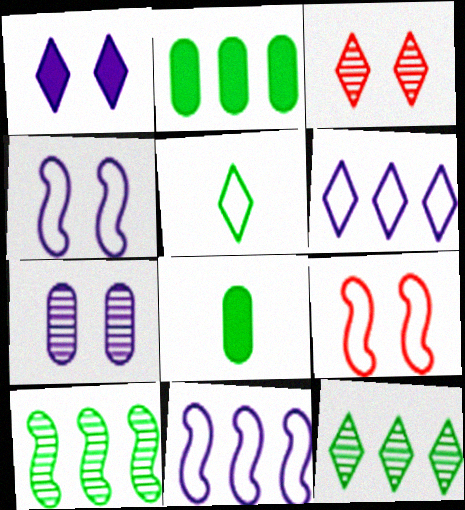[[1, 4, 7], 
[3, 8, 11]]